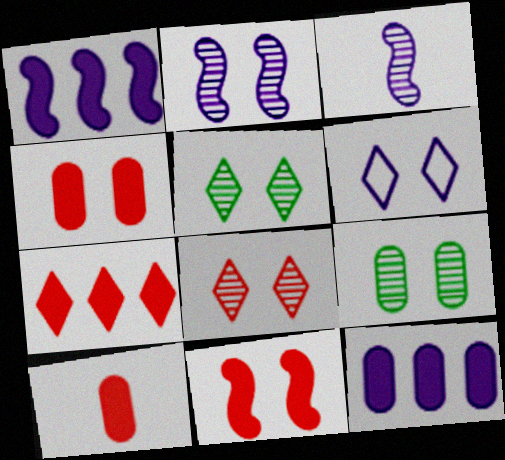[[2, 8, 9], 
[3, 6, 12], 
[6, 9, 11], 
[7, 10, 11]]